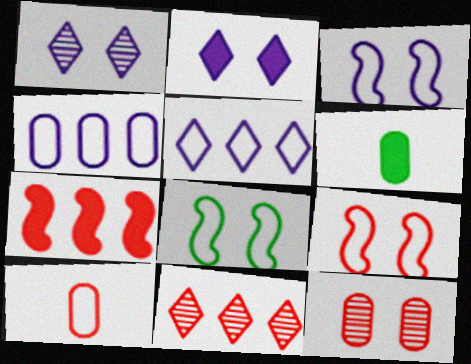[[2, 6, 7], 
[2, 8, 12], 
[3, 6, 11], 
[3, 8, 9], 
[4, 6, 12], 
[5, 8, 10]]